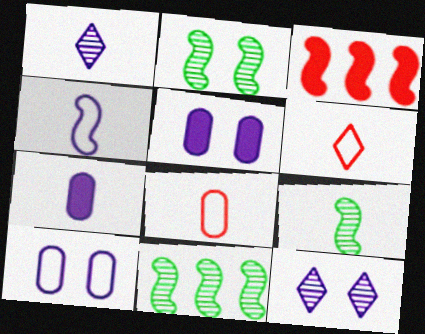[[1, 4, 7], 
[2, 3, 4], 
[2, 9, 11], 
[5, 6, 11], 
[6, 7, 9]]